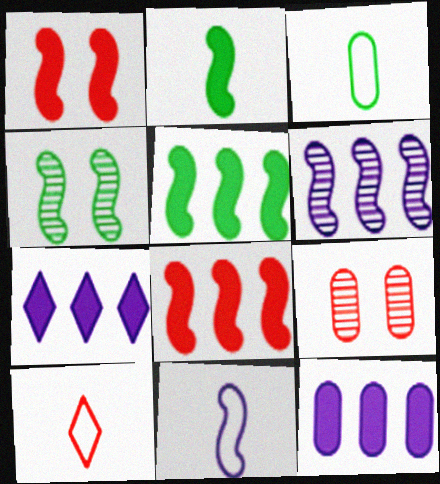[[3, 9, 12], 
[3, 10, 11], 
[4, 8, 11], 
[4, 10, 12], 
[8, 9, 10]]